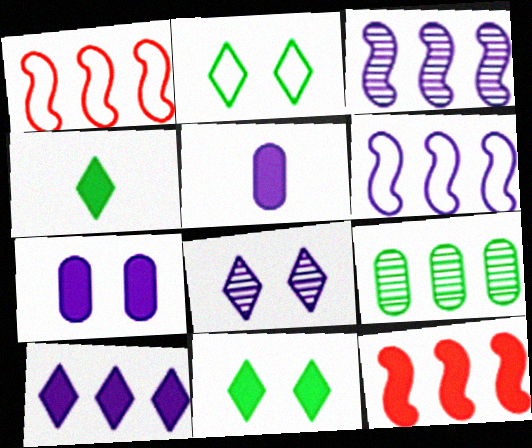[[1, 9, 10], 
[4, 7, 12], 
[5, 6, 8], 
[5, 11, 12]]